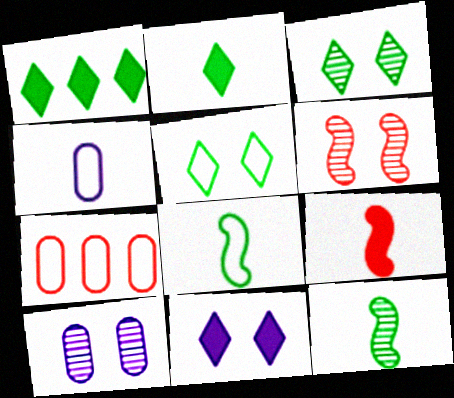[[1, 4, 6], 
[3, 6, 10], 
[7, 11, 12]]